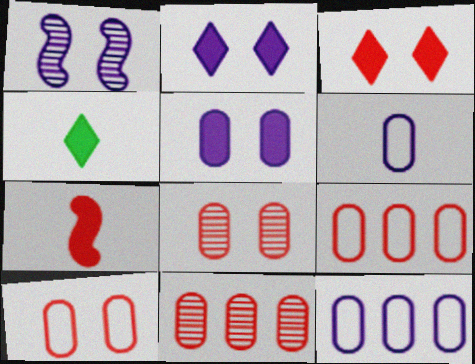[[1, 4, 9]]